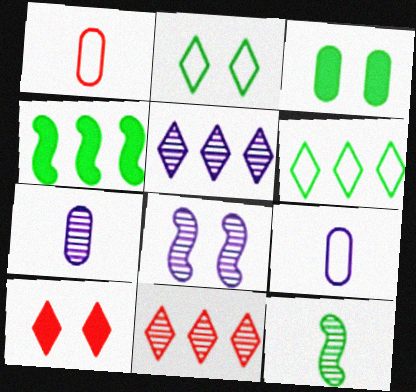[[3, 6, 12], 
[5, 7, 8]]